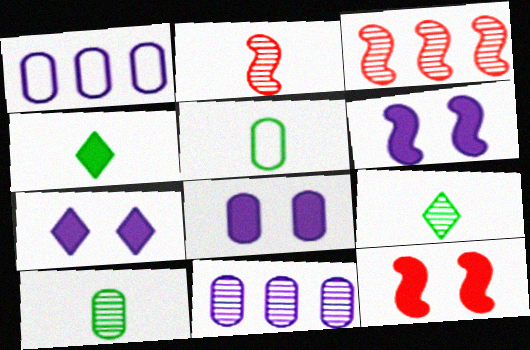[[1, 9, 12], 
[3, 5, 7], 
[6, 7, 8]]